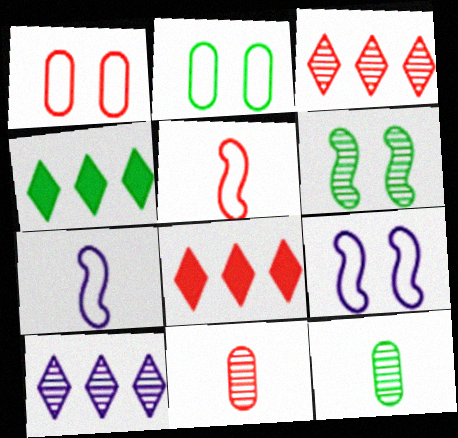[[4, 9, 11], 
[6, 10, 11], 
[8, 9, 12]]